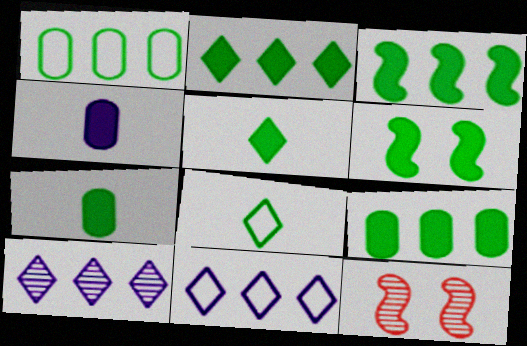[[2, 3, 9], 
[2, 6, 7], 
[5, 6, 9], 
[7, 11, 12]]